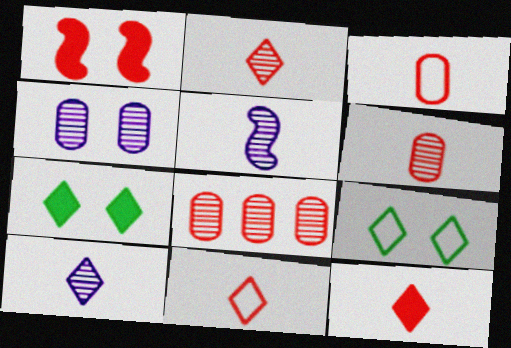[[1, 4, 9], 
[1, 8, 11], 
[2, 11, 12]]